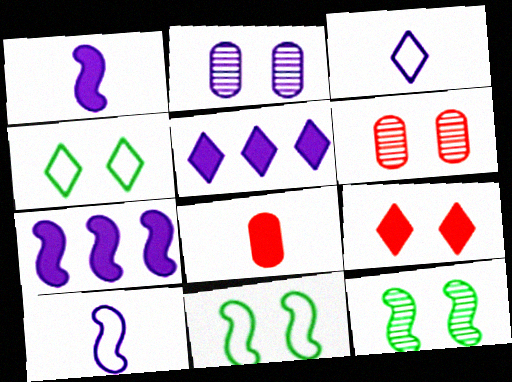[[2, 3, 7], 
[2, 5, 10], 
[2, 9, 11]]